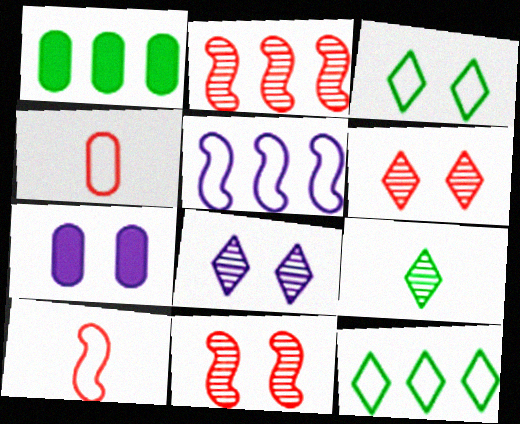[[1, 8, 10], 
[3, 4, 5], 
[3, 7, 11]]